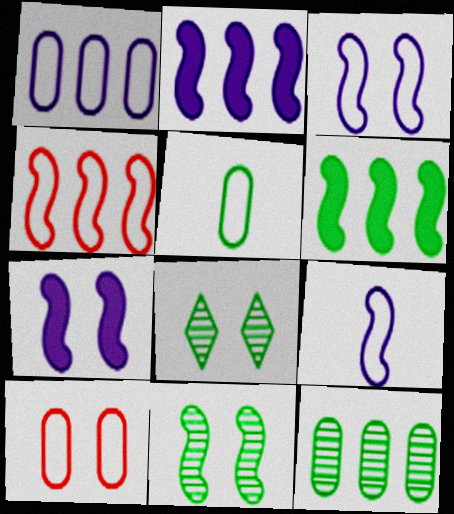[[1, 5, 10], 
[5, 6, 8], 
[7, 8, 10]]